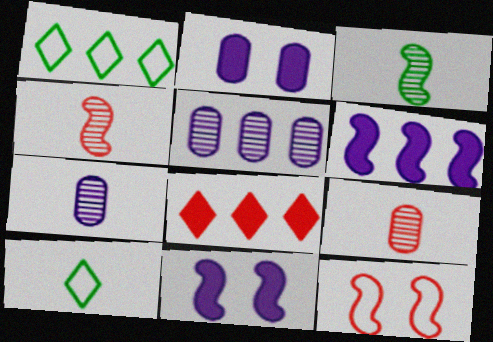[[1, 2, 4], 
[1, 9, 11], 
[3, 6, 12], 
[8, 9, 12]]